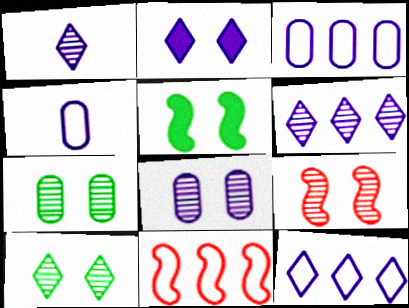[[1, 2, 12], 
[8, 9, 10]]